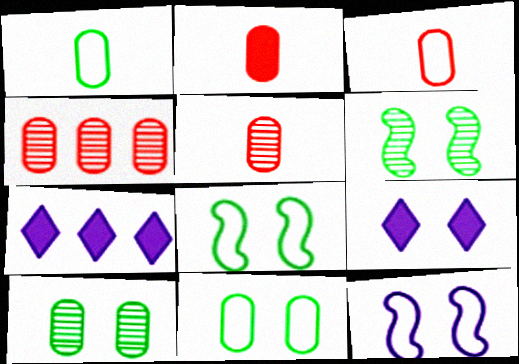[[2, 3, 5], 
[3, 6, 7], 
[5, 7, 8]]